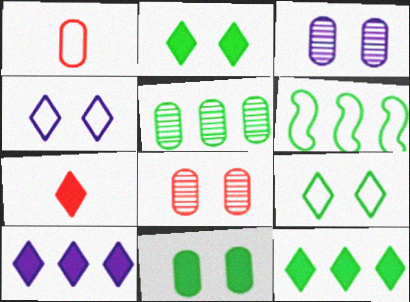[[1, 4, 6], 
[2, 7, 10], 
[3, 6, 7], 
[5, 6, 12]]